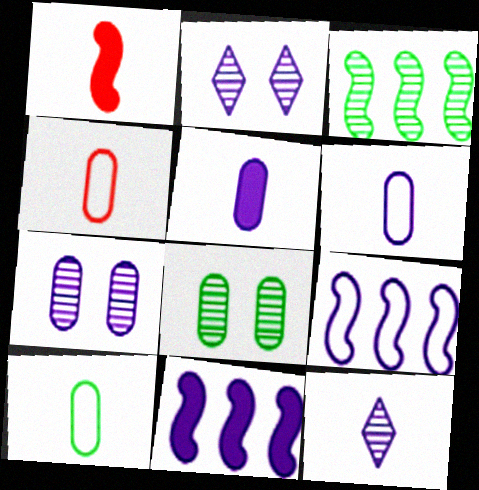[[1, 10, 12], 
[2, 5, 9], 
[2, 6, 11], 
[4, 6, 10]]